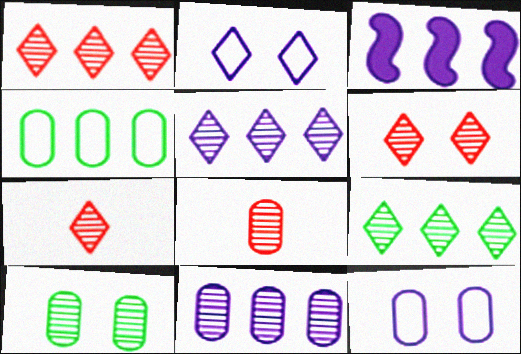[[1, 3, 4], 
[1, 5, 9], 
[1, 6, 7], 
[8, 10, 11]]